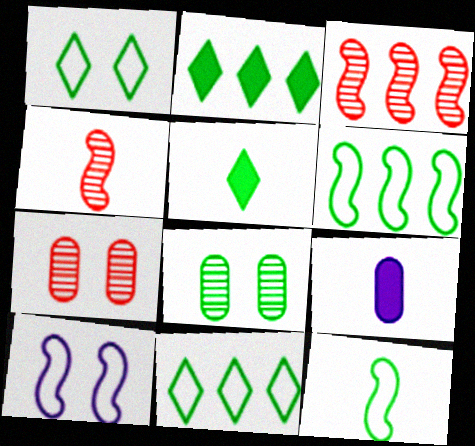[[1, 3, 9], 
[2, 8, 12], 
[5, 6, 8]]